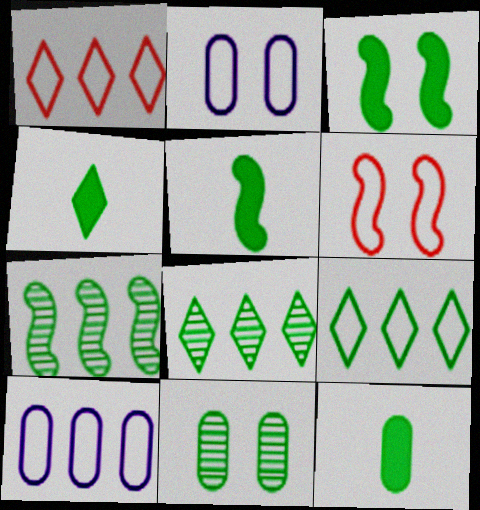[[4, 5, 12], 
[5, 9, 11]]